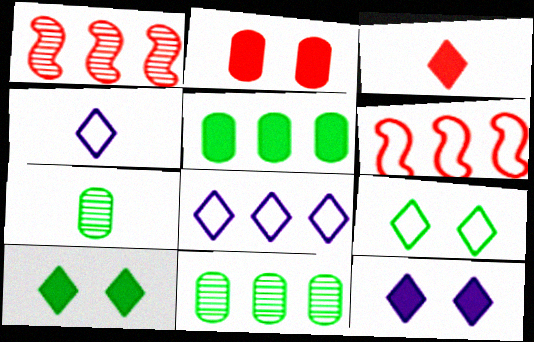[[1, 5, 8], 
[6, 7, 12]]